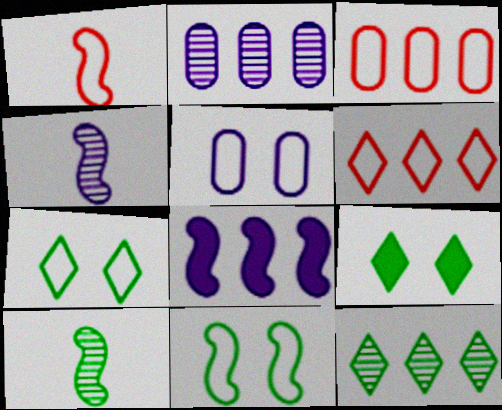[[1, 2, 9], 
[3, 4, 9], 
[3, 8, 12]]